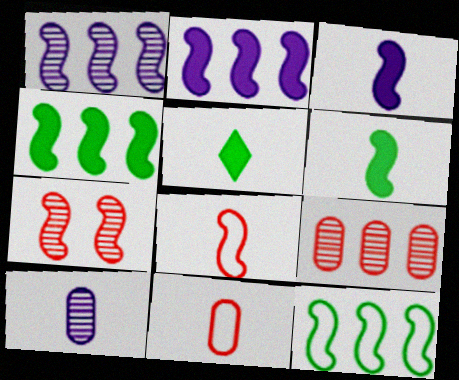[[3, 7, 12], 
[5, 8, 10]]